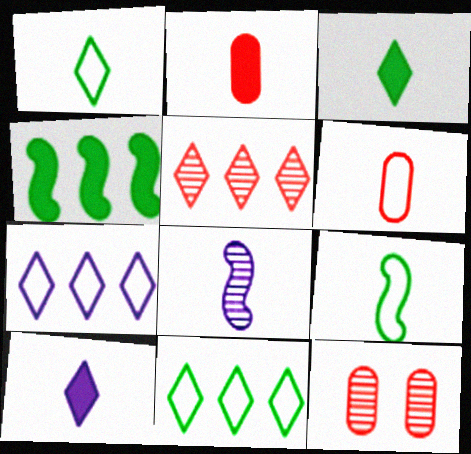[[1, 2, 8], 
[3, 6, 8]]